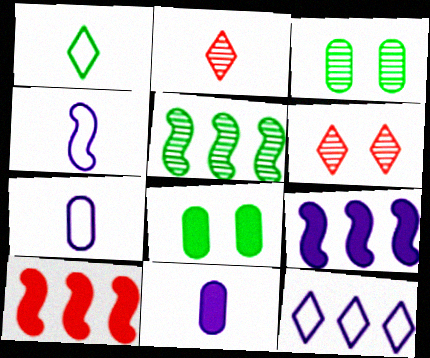[[1, 5, 8]]